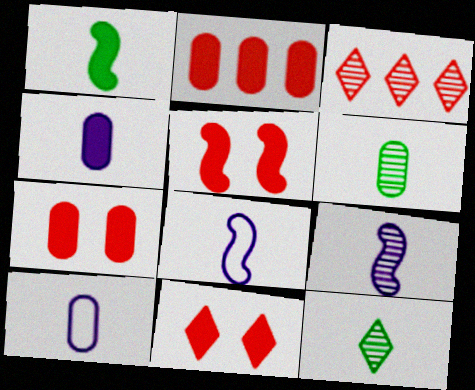[[5, 7, 11]]